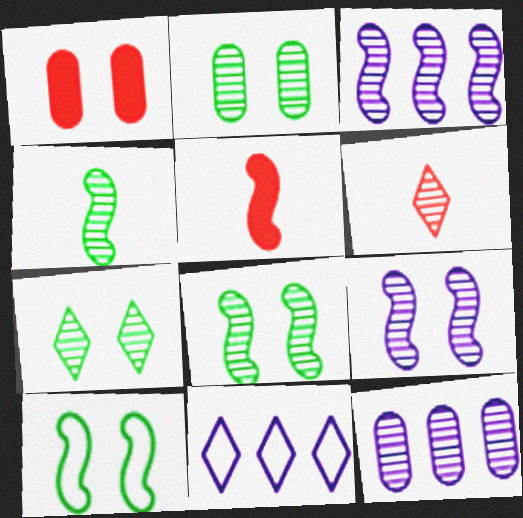[[1, 4, 11], 
[2, 3, 6], 
[2, 5, 11], 
[2, 7, 8], 
[3, 5, 10], 
[6, 8, 12]]